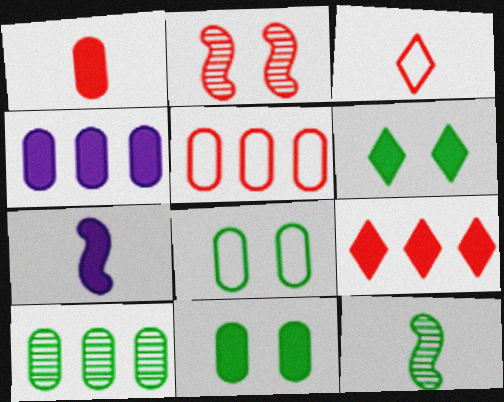[[1, 4, 11], 
[4, 5, 10], 
[7, 9, 11]]